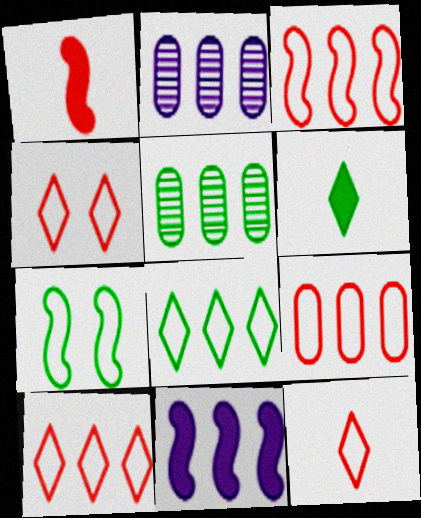[[3, 9, 10], 
[4, 10, 12], 
[5, 6, 7], 
[5, 10, 11]]